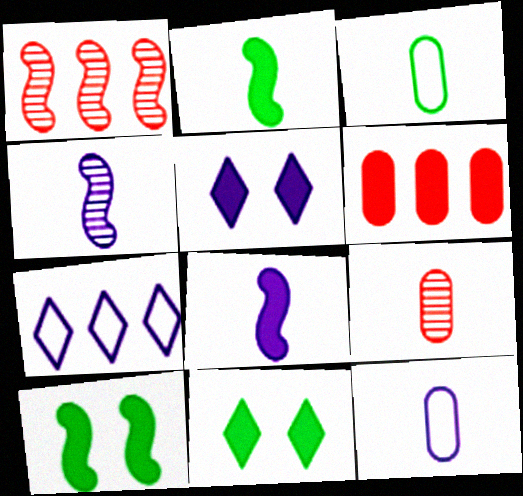[[1, 3, 5], 
[1, 11, 12], 
[2, 5, 6], 
[6, 8, 11], 
[7, 9, 10]]